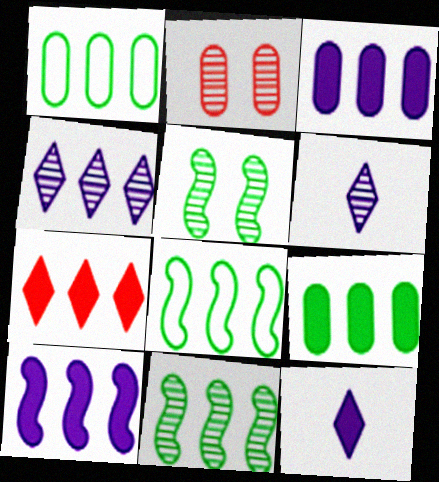[[2, 6, 11], 
[2, 8, 12], 
[7, 9, 10]]